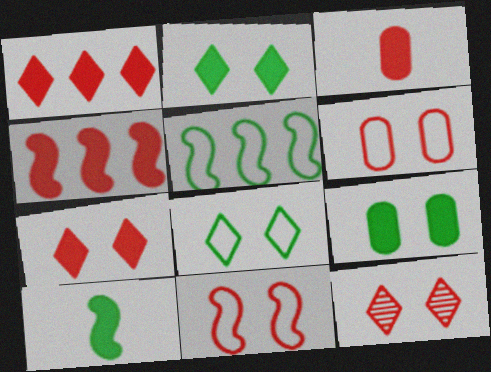[[3, 4, 7]]